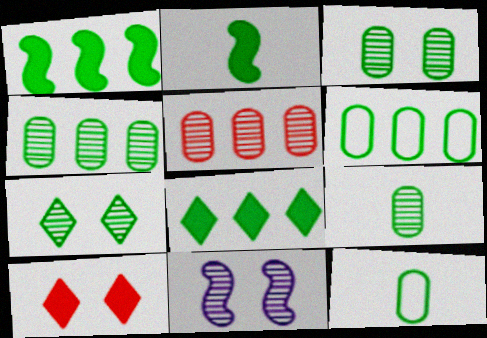[[1, 7, 12], 
[2, 6, 7], 
[3, 4, 9]]